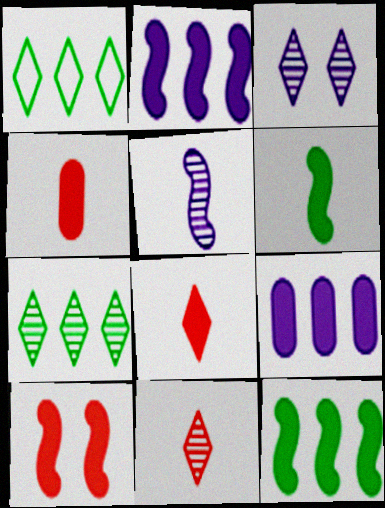[[1, 3, 8], 
[2, 6, 10], 
[3, 7, 11]]